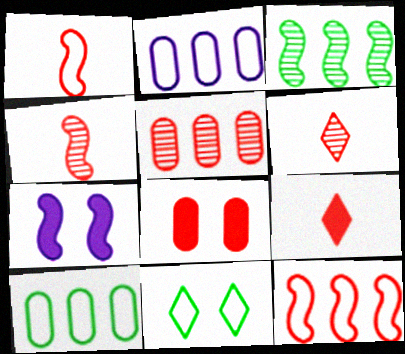[[1, 2, 11], 
[1, 3, 7], 
[6, 7, 10], 
[6, 8, 12]]